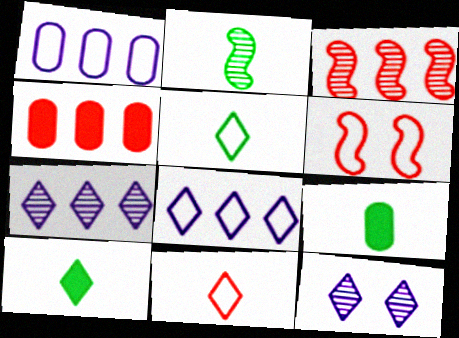[[1, 5, 6], 
[2, 5, 9], 
[6, 7, 9]]